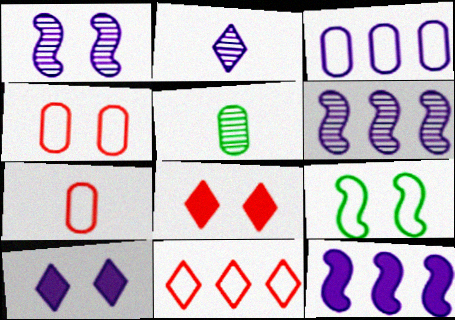[]